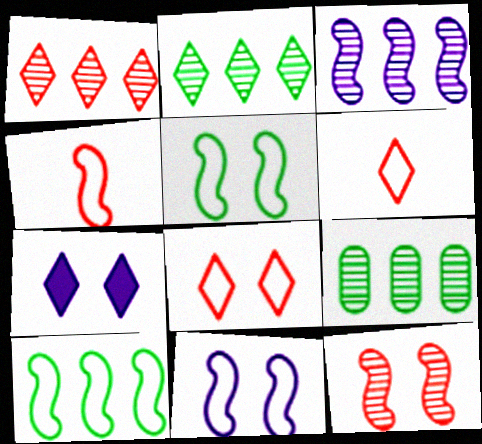[[1, 3, 9], 
[2, 6, 7], 
[4, 7, 9], 
[4, 10, 11]]